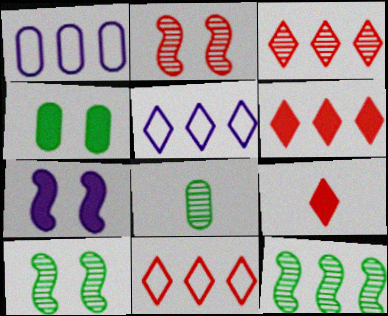[[1, 6, 12], 
[1, 9, 10], 
[3, 6, 11], 
[7, 8, 11]]